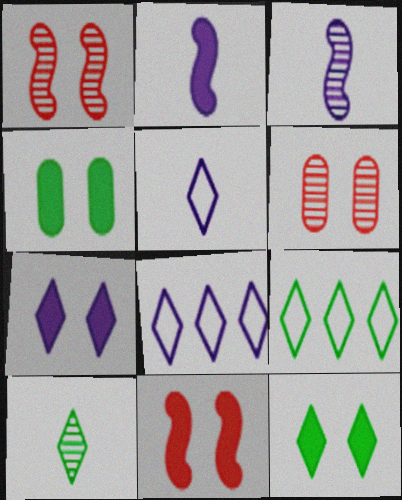[[2, 6, 9], 
[4, 7, 11], 
[9, 10, 12]]